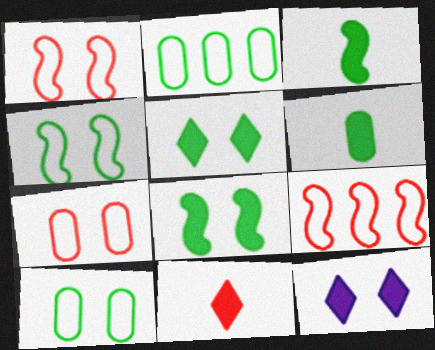[]